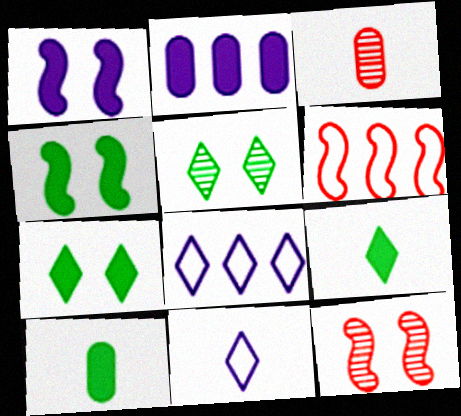[[3, 4, 8], 
[8, 10, 12]]